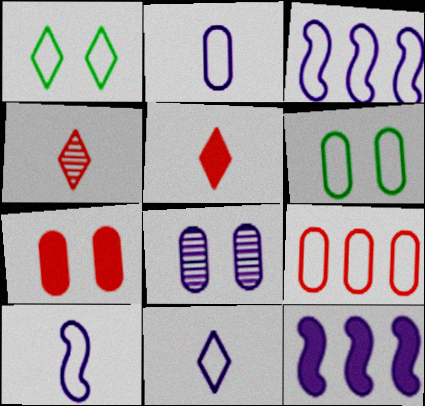[[1, 9, 10], 
[2, 6, 9], 
[2, 10, 11], 
[4, 6, 12], 
[6, 7, 8], 
[8, 11, 12]]